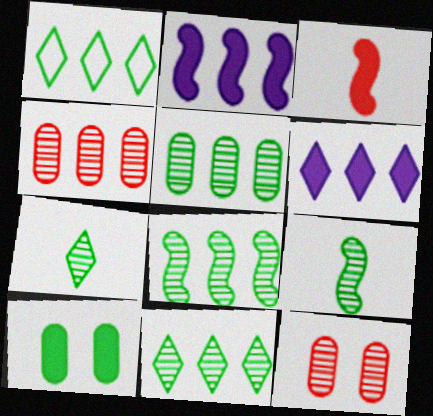[[1, 2, 4], 
[1, 9, 10], 
[3, 6, 10], 
[5, 8, 11]]